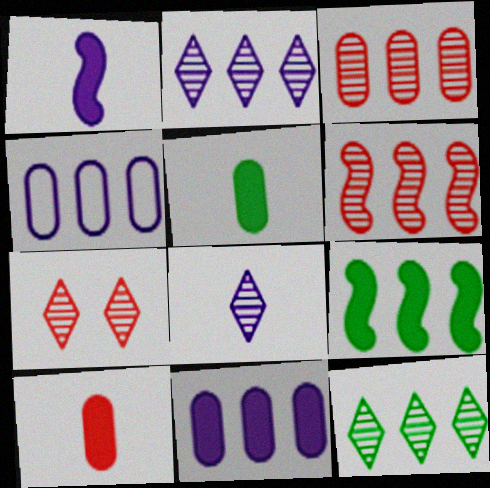[[7, 8, 12]]